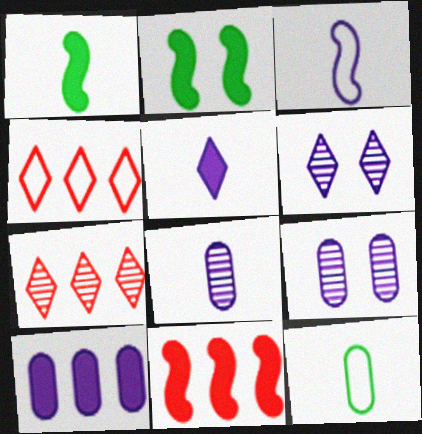[[1, 4, 9], 
[2, 4, 8], 
[3, 5, 8], 
[3, 6, 10], 
[6, 11, 12]]